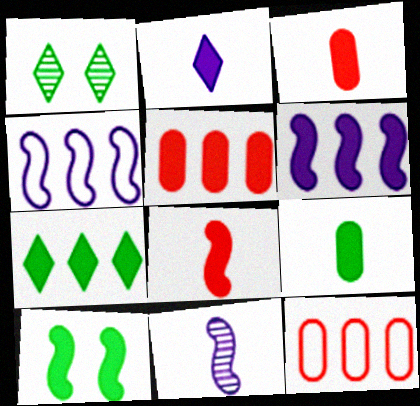[[1, 3, 4], 
[2, 5, 10], 
[2, 8, 9], 
[5, 6, 7], 
[6, 8, 10], 
[7, 9, 10]]